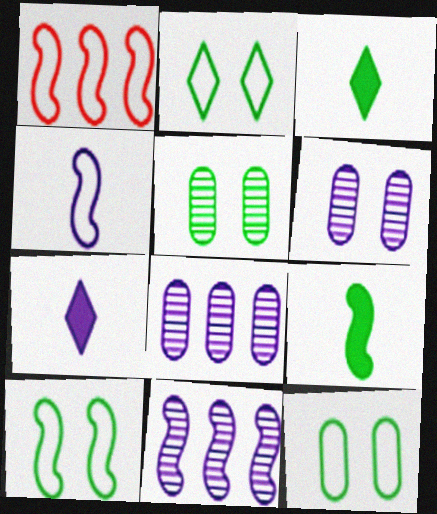[[1, 3, 6], 
[1, 4, 10], 
[1, 5, 7], 
[2, 10, 12]]